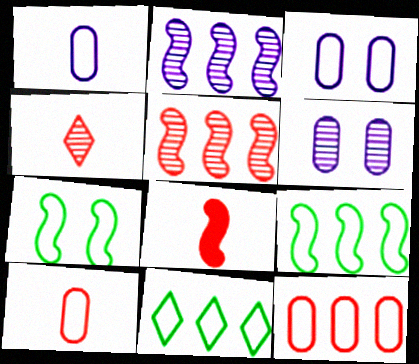[[2, 7, 8], 
[4, 8, 10], 
[6, 8, 11]]